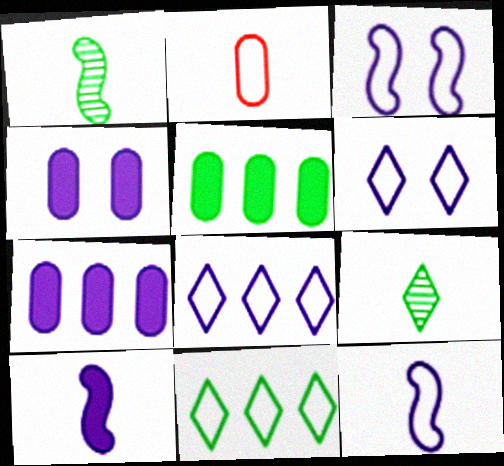[[2, 3, 11], 
[2, 9, 10]]